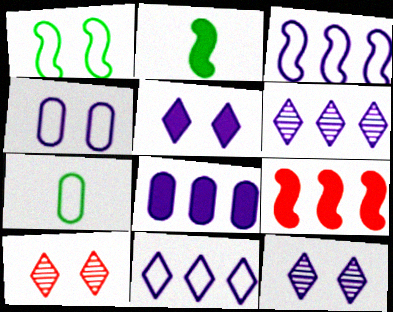[[3, 6, 8], 
[7, 9, 12]]